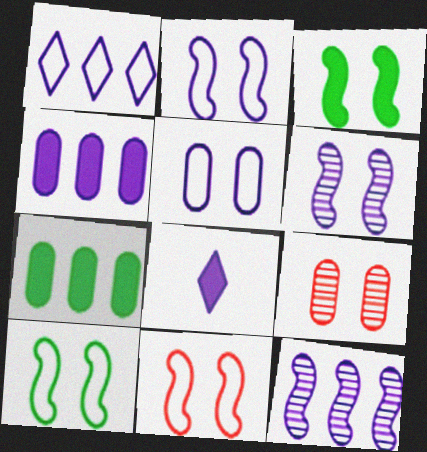[[1, 4, 12], 
[2, 10, 11], 
[3, 6, 11], 
[5, 8, 12]]